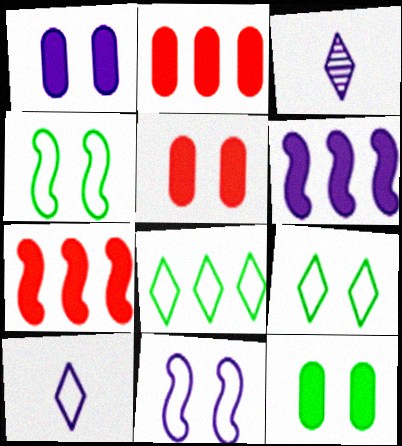[[1, 5, 12], 
[2, 3, 4]]